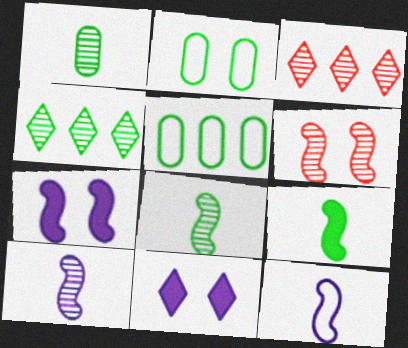[[2, 4, 9], 
[2, 6, 11]]